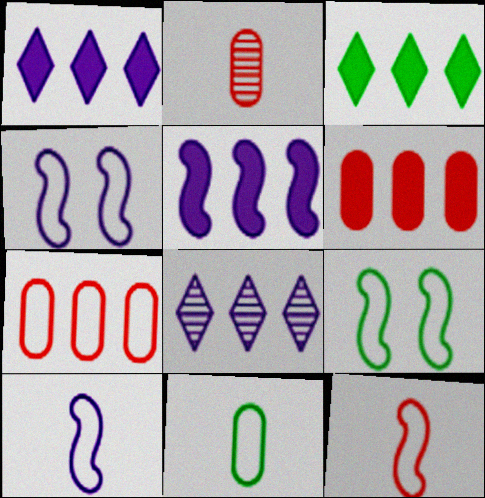[[1, 2, 9], 
[2, 3, 4], 
[3, 5, 6]]